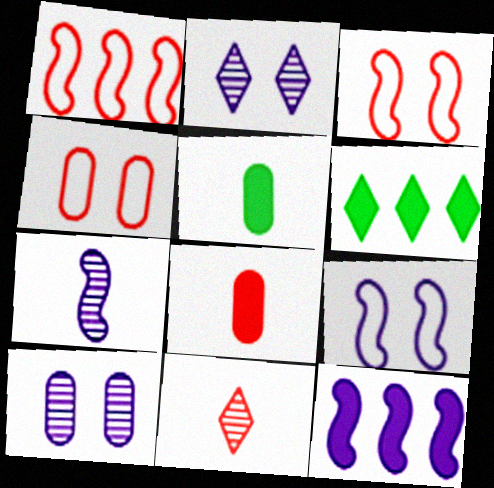[[1, 2, 5], 
[4, 6, 7], 
[7, 9, 12]]